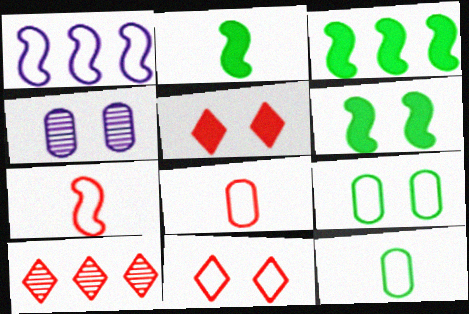[[1, 11, 12], 
[2, 3, 6], 
[4, 6, 11]]